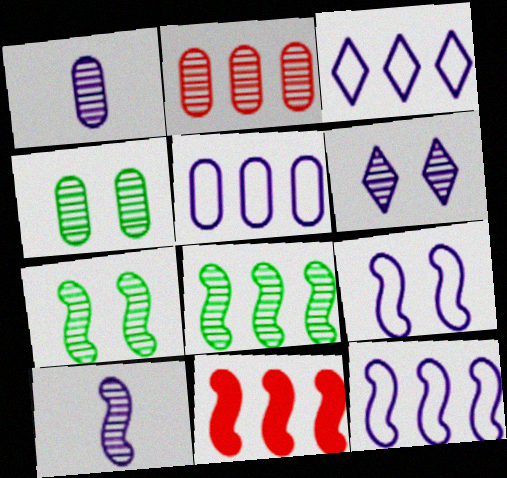[[1, 2, 4], 
[3, 5, 12], 
[8, 11, 12]]